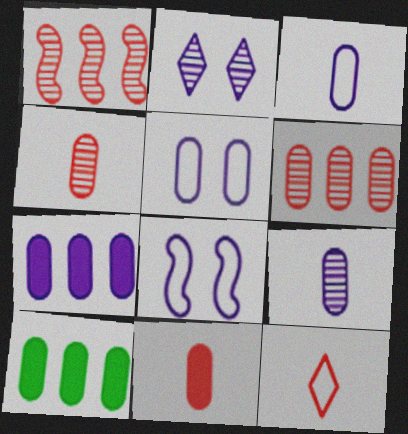[[4, 5, 10], 
[5, 7, 9]]